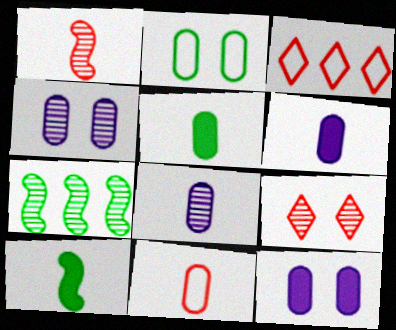[[3, 4, 10], 
[5, 8, 11], 
[7, 8, 9]]